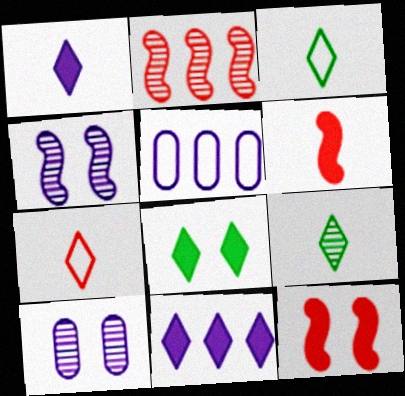[[1, 4, 5], 
[1, 7, 9], 
[2, 9, 10], 
[5, 9, 12]]